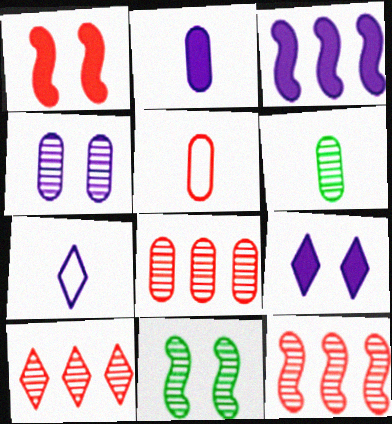[[1, 5, 10], 
[2, 3, 9], 
[2, 5, 6], 
[3, 4, 7], 
[4, 6, 8], 
[8, 10, 12]]